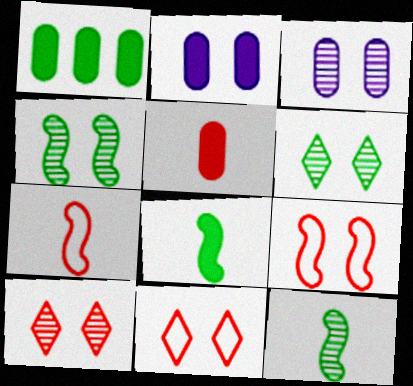[[1, 2, 5], 
[2, 4, 11], 
[2, 6, 9], 
[3, 4, 10]]